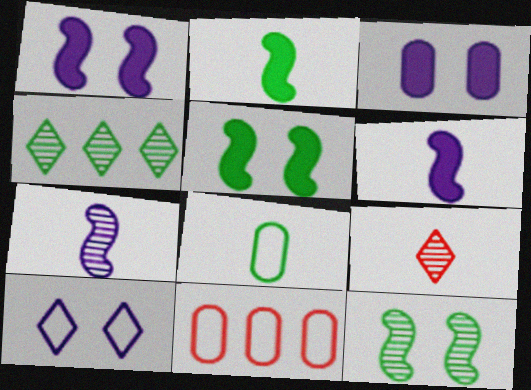[[4, 5, 8], 
[6, 8, 9]]